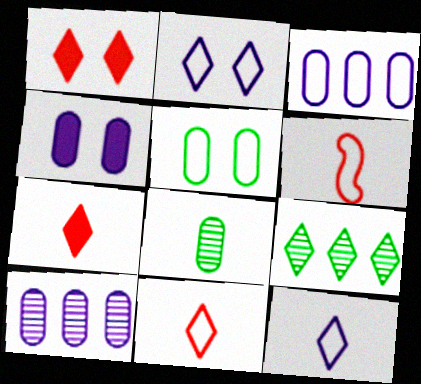[[1, 9, 12], 
[2, 7, 9], 
[4, 6, 9]]